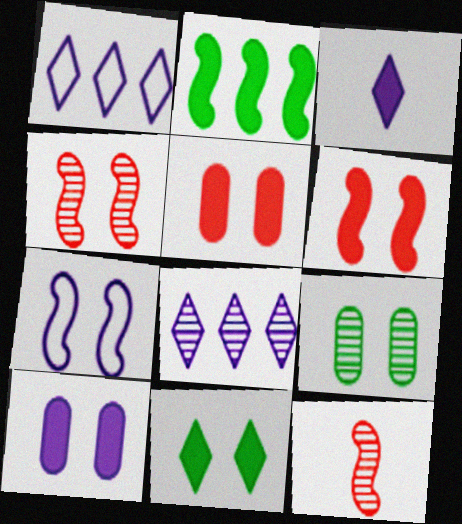[[2, 3, 5], 
[2, 7, 12], 
[6, 10, 11], 
[8, 9, 12]]